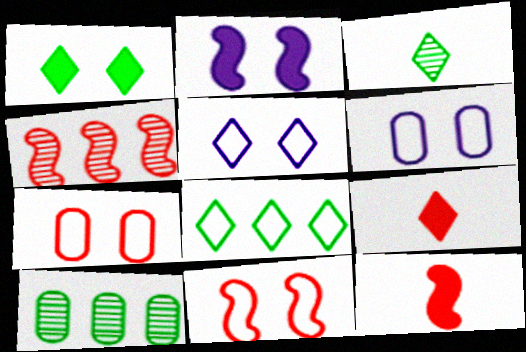[[1, 3, 8], 
[4, 7, 9], 
[4, 11, 12], 
[5, 10, 12]]